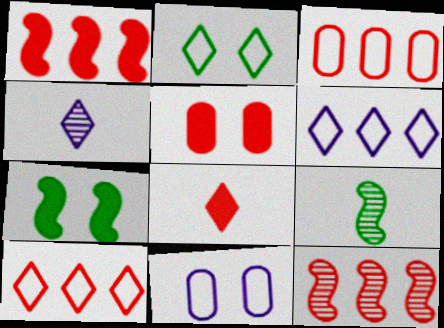[[1, 5, 8], 
[3, 4, 7], 
[5, 6, 9]]